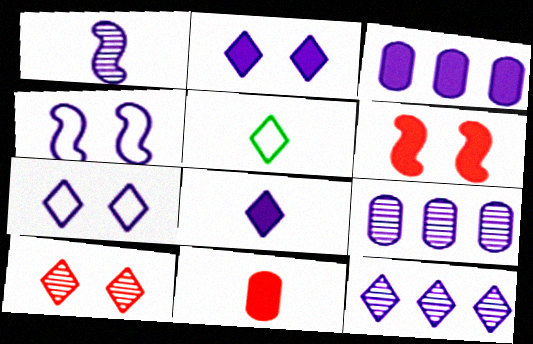[[1, 3, 7], 
[1, 5, 11], 
[4, 8, 9], 
[5, 6, 9], 
[7, 8, 12]]